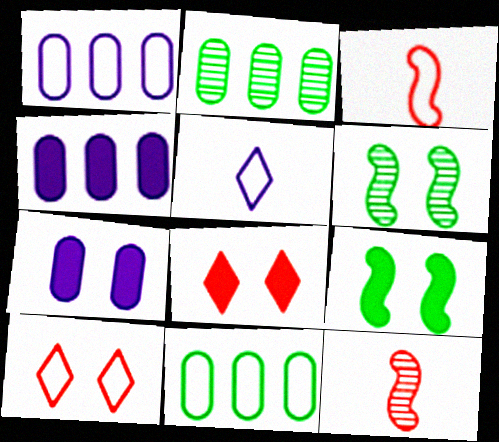[[6, 7, 10], 
[7, 8, 9]]